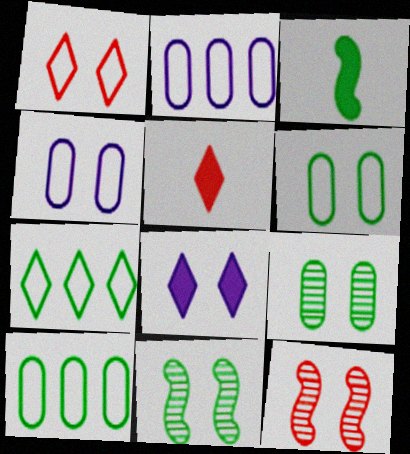[[2, 5, 11], 
[3, 7, 9], 
[6, 8, 12]]